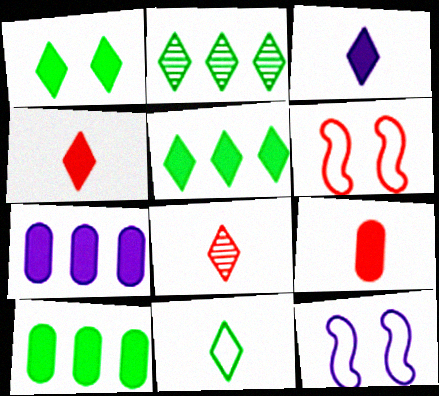[[1, 2, 11], 
[2, 9, 12], 
[3, 8, 11], 
[8, 10, 12]]